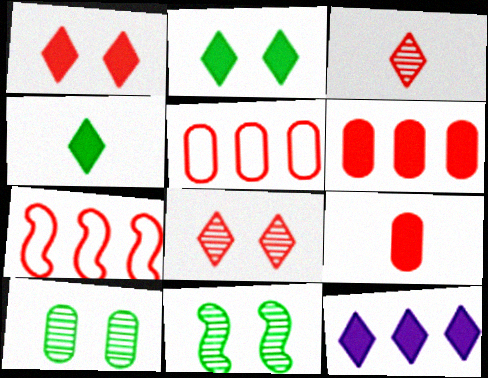[[1, 4, 12], 
[7, 8, 9]]